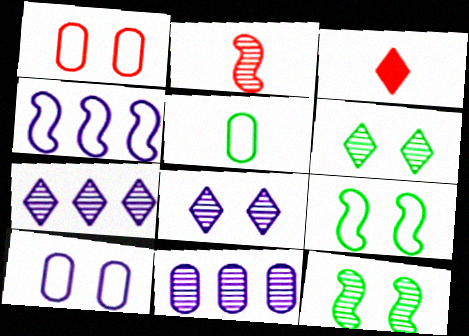[[2, 6, 11], 
[3, 9, 11]]